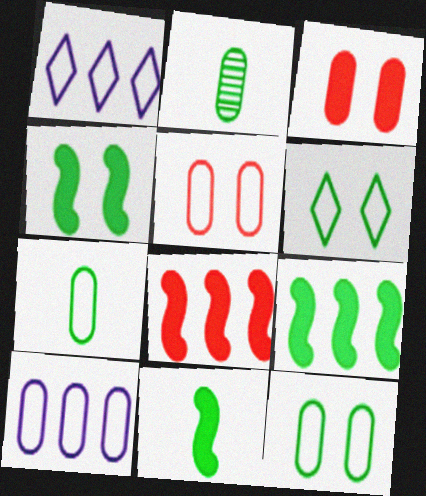[[2, 3, 10], 
[2, 6, 9], 
[4, 9, 11], 
[5, 7, 10]]